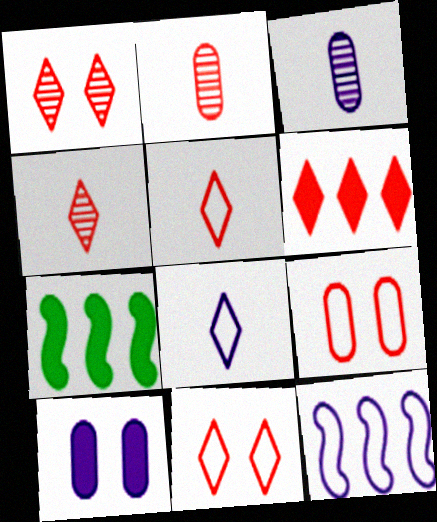[[1, 5, 6], 
[3, 7, 11], 
[4, 6, 11]]